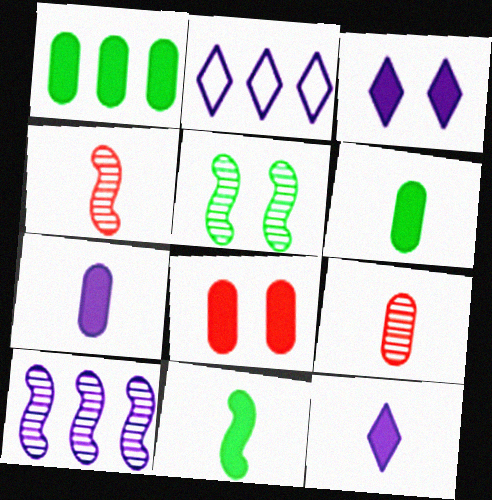[[1, 7, 8], 
[4, 5, 10]]